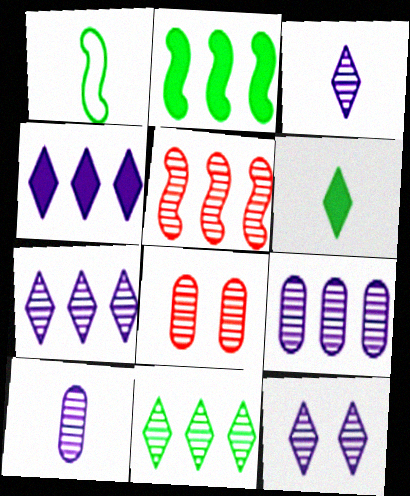[[1, 4, 8], 
[3, 7, 12], 
[5, 9, 11]]